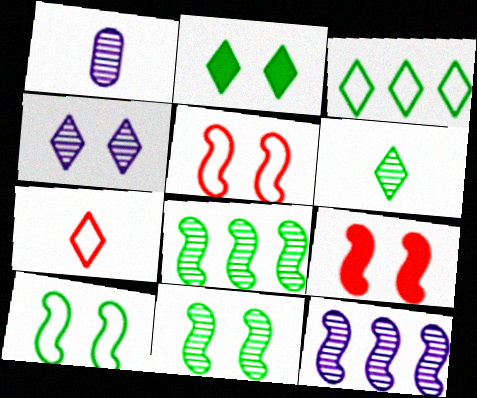[[1, 3, 9], 
[1, 4, 12], 
[2, 3, 6]]